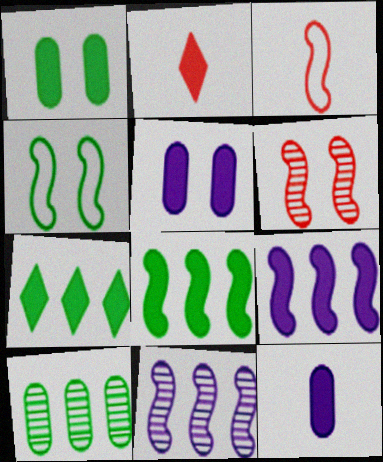[[1, 2, 9], 
[2, 5, 8]]